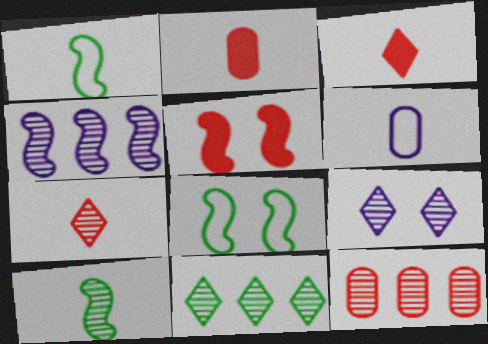[[1, 4, 5], 
[3, 6, 10], 
[4, 11, 12], 
[5, 6, 11], 
[7, 9, 11], 
[9, 10, 12]]